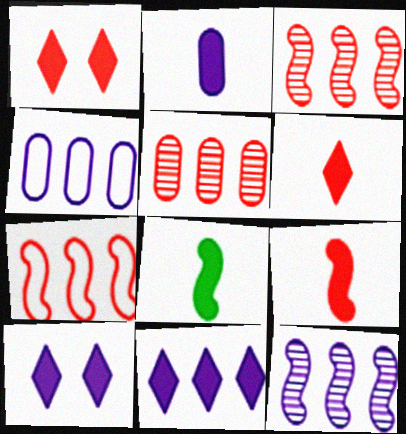[[2, 6, 8], 
[4, 11, 12]]